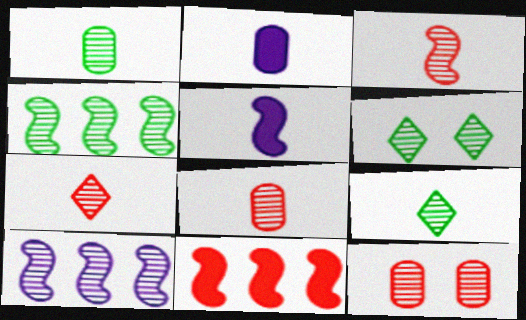[[1, 4, 6], 
[3, 7, 8], 
[6, 8, 10], 
[9, 10, 12]]